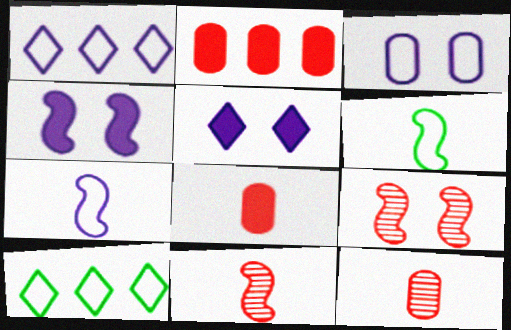[[1, 3, 7], 
[4, 10, 12]]